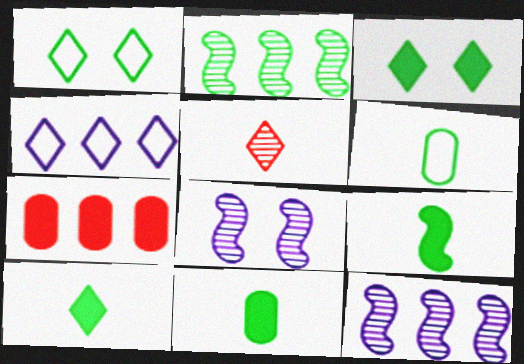[[1, 2, 11], 
[2, 3, 6], 
[2, 4, 7], 
[3, 4, 5], 
[9, 10, 11]]